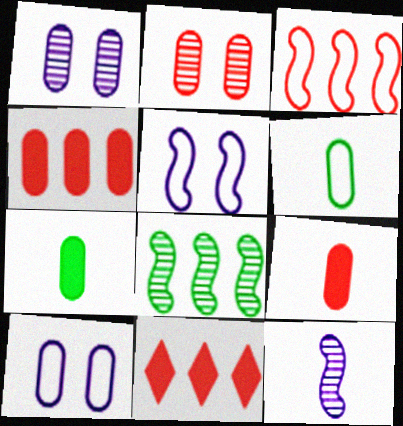[[1, 4, 6]]